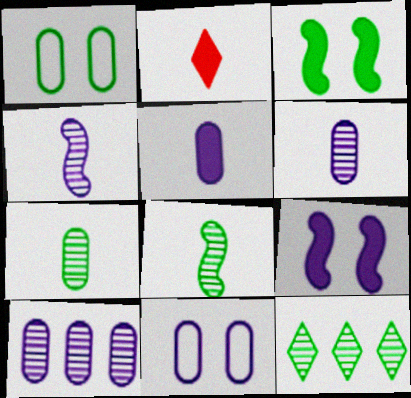[[5, 10, 11]]